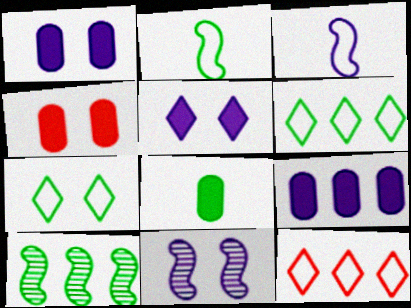[[4, 7, 11], 
[4, 8, 9], 
[7, 8, 10], 
[8, 11, 12], 
[9, 10, 12]]